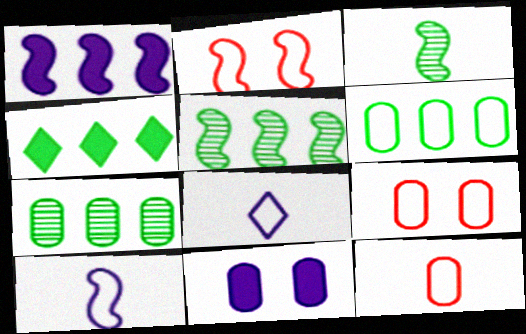[[1, 2, 3], 
[2, 6, 8], 
[4, 5, 6], 
[7, 11, 12]]